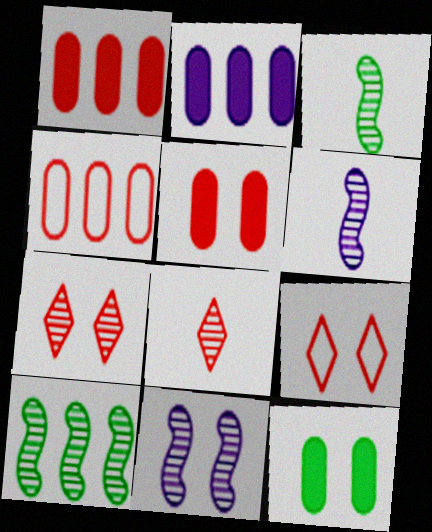[[2, 3, 9], 
[9, 11, 12]]